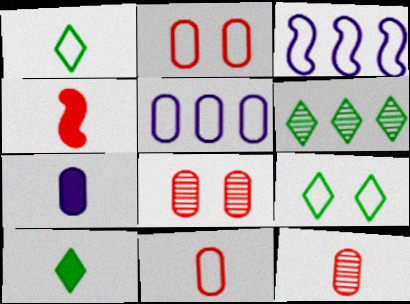[[1, 2, 3], 
[3, 8, 10], 
[3, 9, 11], 
[4, 7, 10], 
[6, 9, 10]]